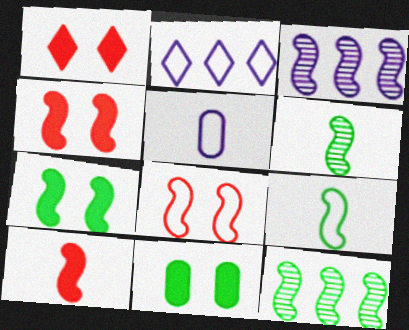[[1, 5, 12], 
[3, 4, 9], 
[7, 9, 12]]